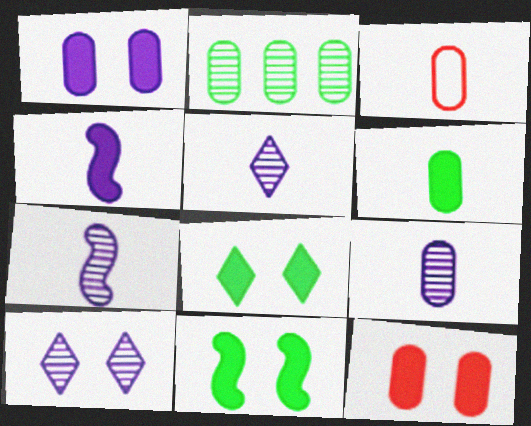[[1, 2, 3], 
[3, 6, 9], 
[5, 7, 9]]